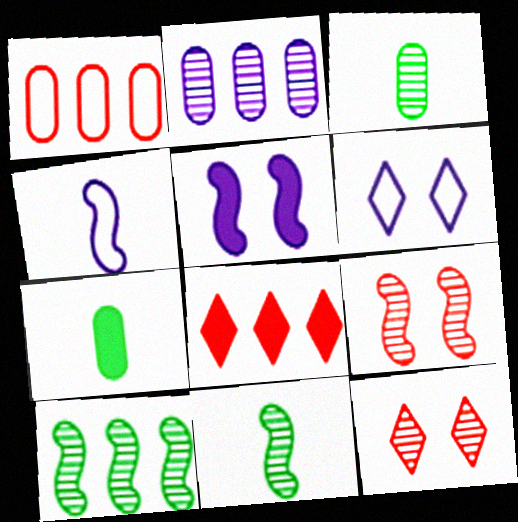[[2, 11, 12], 
[5, 7, 8]]